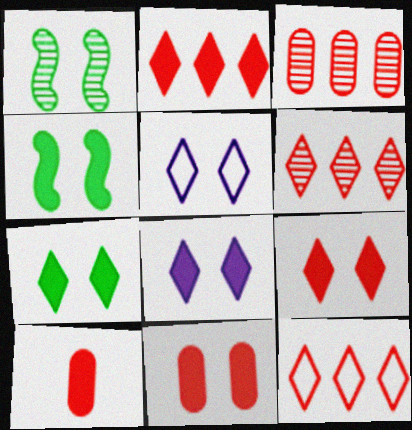[[1, 5, 11], 
[2, 6, 12], 
[4, 8, 11], 
[7, 8, 9]]